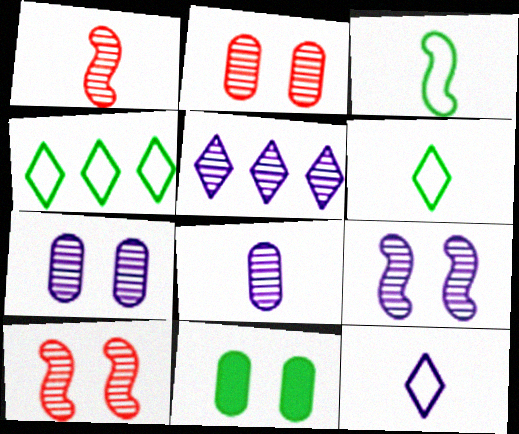[[5, 8, 9]]